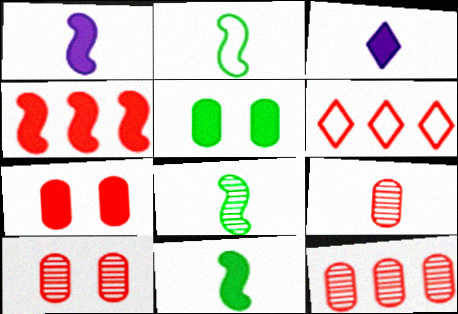[[2, 3, 9], 
[2, 8, 11], 
[3, 4, 5], 
[4, 6, 12], 
[9, 10, 12]]